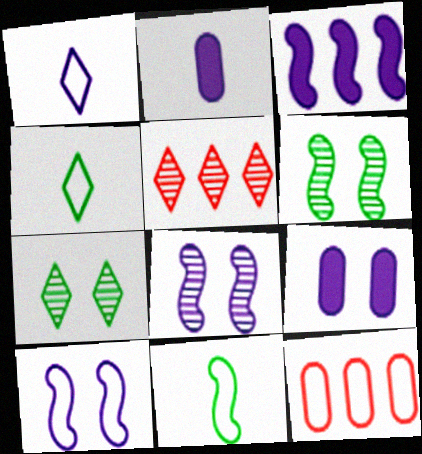[[4, 10, 12], 
[5, 9, 11]]